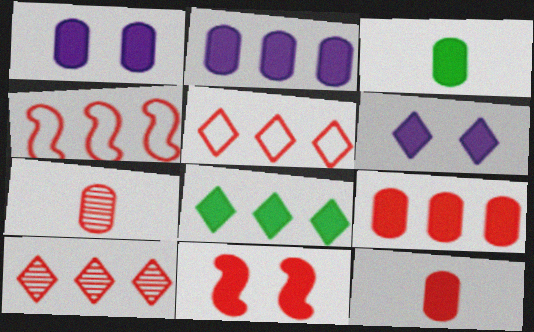[[1, 3, 9], 
[4, 9, 10], 
[5, 7, 11]]